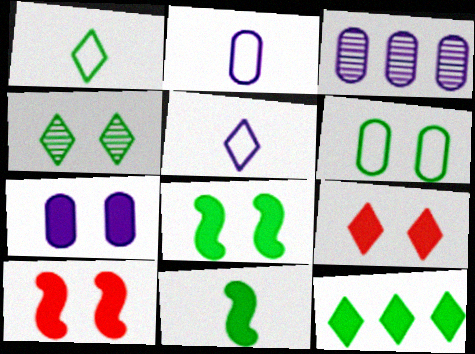[[1, 3, 10], 
[1, 4, 12], 
[2, 3, 7], 
[4, 6, 8], 
[7, 8, 9]]